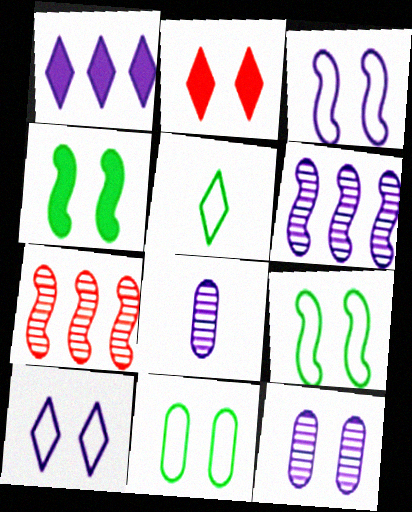[[1, 3, 8], 
[2, 9, 12]]